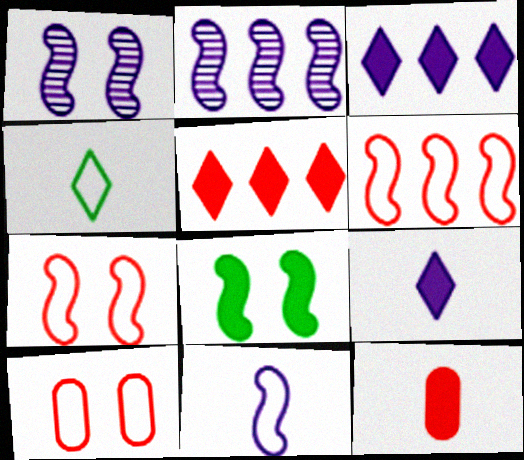[[1, 7, 8], 
[3, 8, 12]]